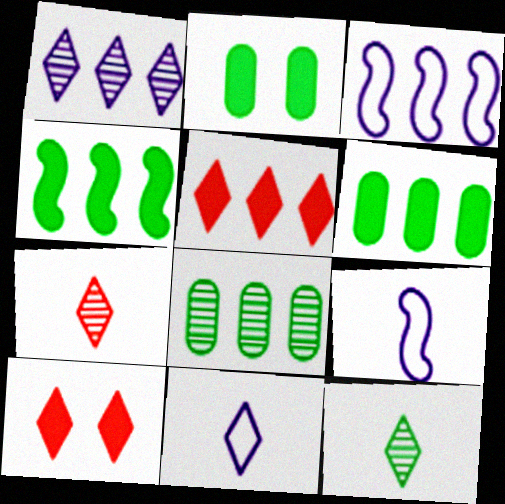[[2, 3, 7], 
[3, 5, 8], 
[8, 9, 10]]